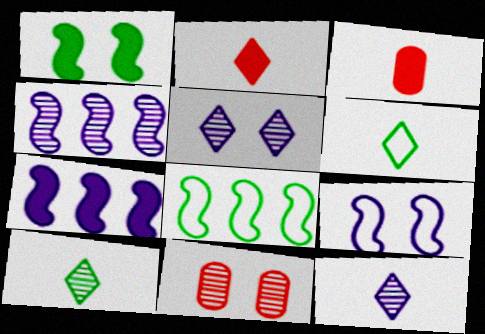[[2, 6, 12], 
[3, 5, 8], 
[4, 10, 11], 
[6, 7, 11]]